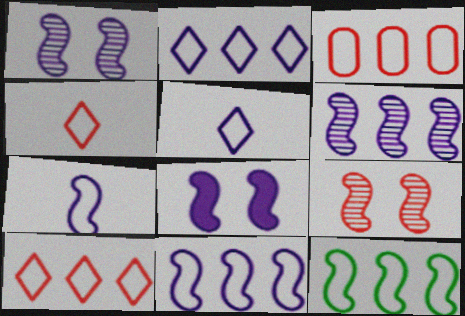[[2, 3, 12], 
[6, 7, 8]]